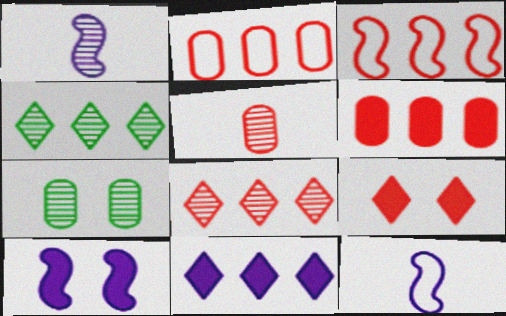[[1, 7, 8], 
[3, 5, 9], 
[3, 6, 8]]